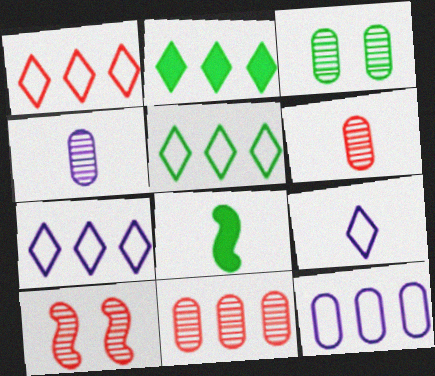[[1, 5, 7], 
[3, 4, 11], 
[3, 5, 8], 
[6, 8, 9]]